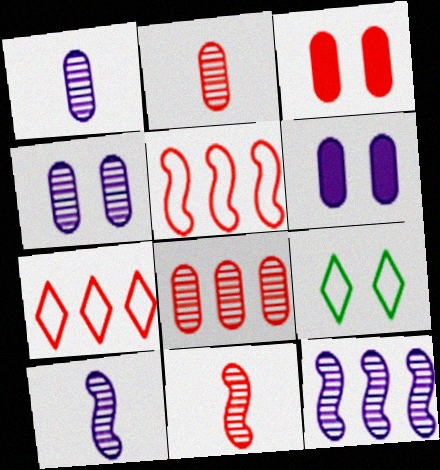[[3, 7, 11]]